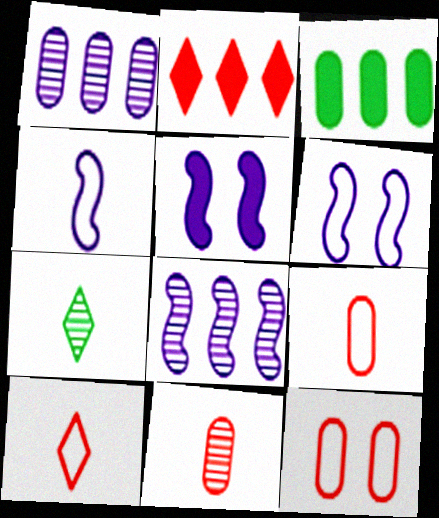[[4, 5, 8]]